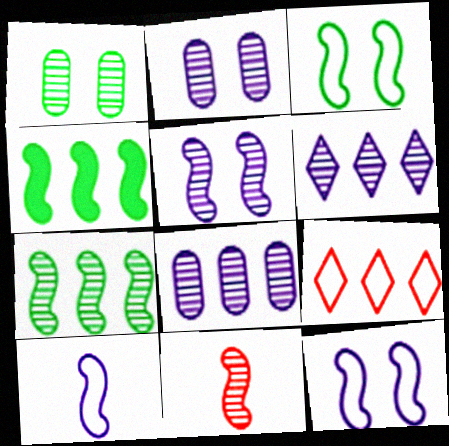[[1, 6, 11], 
[4, 8, 9], 
[4, 11, 12], 
[5, 7, 11]]